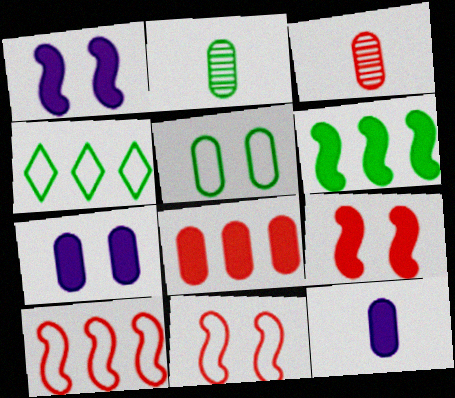[[1, 3, 4]]